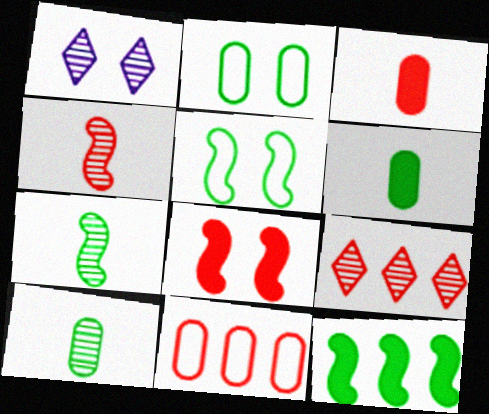[[1, 2, 8], 
[5, 7, 12]]